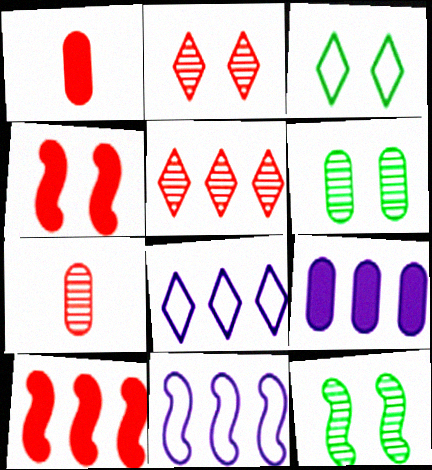[[1, 8, 12]]